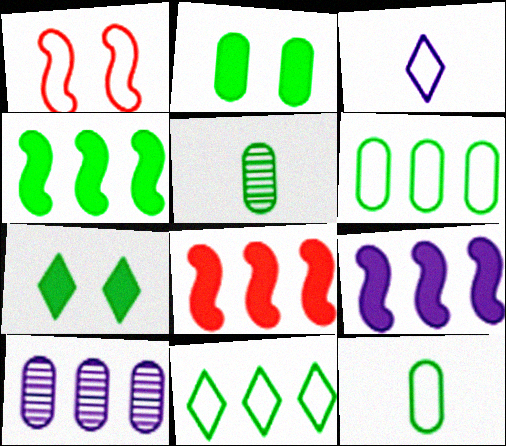[[1, 3, 6], 
[2, 5, 6], 
[4, 8, 9], 
[8, 10, 11]]